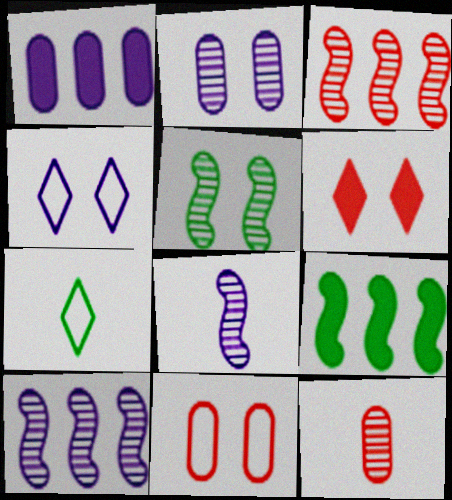[[1, 4, 8], 
[3, 5, 8], 
[4, 9, 12]]